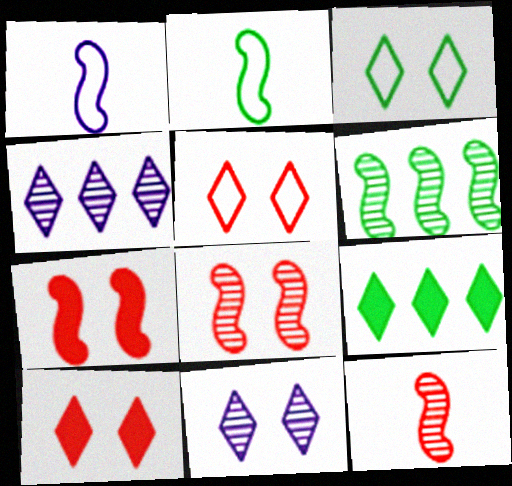[[1, 6, 7], 
[3, 10, 11]]